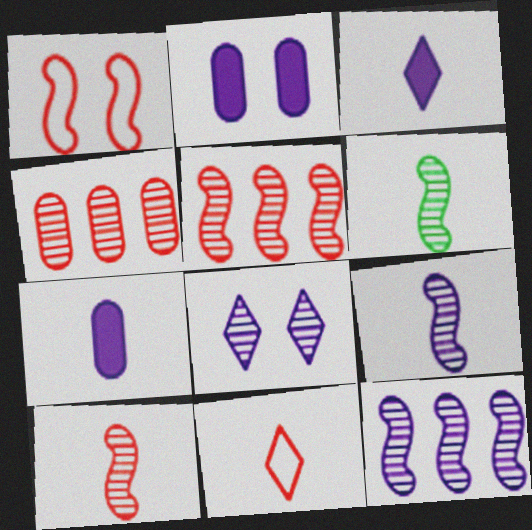[[4, 6, 8], 
[6, 7, 11], 
[6, 9, 10]]